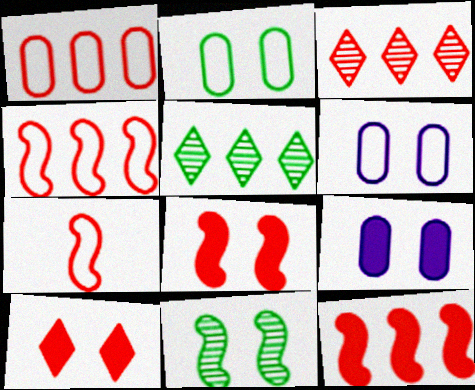[[1, 3, 12], 
[5, 7, 9], 
[6, 10, 11]]